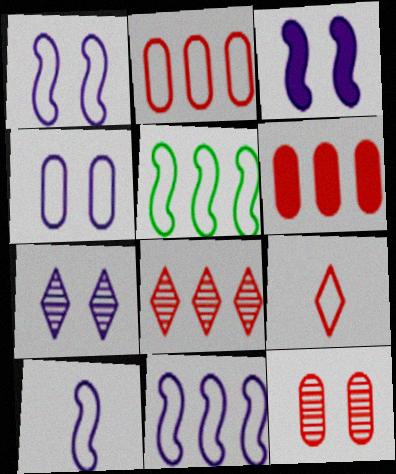[[1, 10, 11], 
[3, 4, 7], 
[4, 5, 9]]